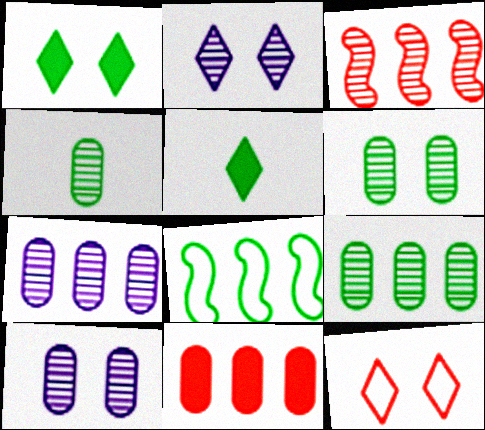[[1, 2, 12], 
[1, 4, 8], 
[2, 3, 4], 
[4, 6, 9], 
[5, 6, 8]]